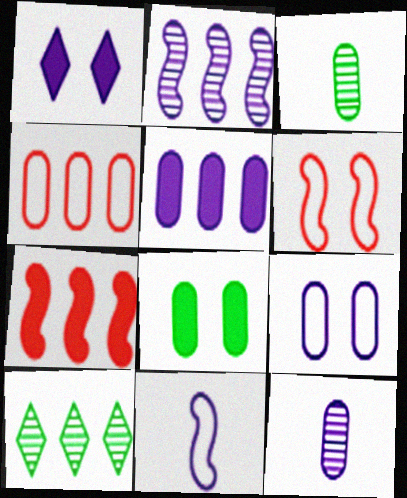[[4, 8, 12], 
[5, 9, 12]]